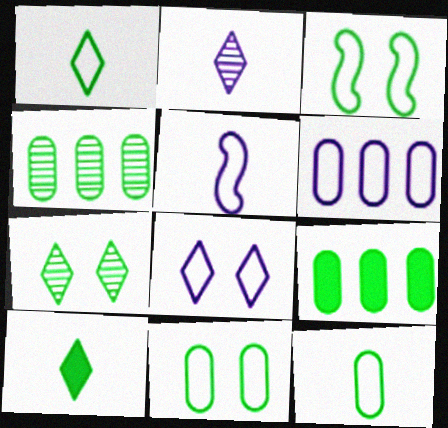[[3, 4, 10], 
[5, 6, 8]]